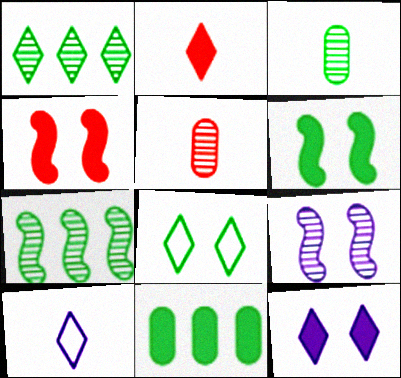[[1, 5, 9]]